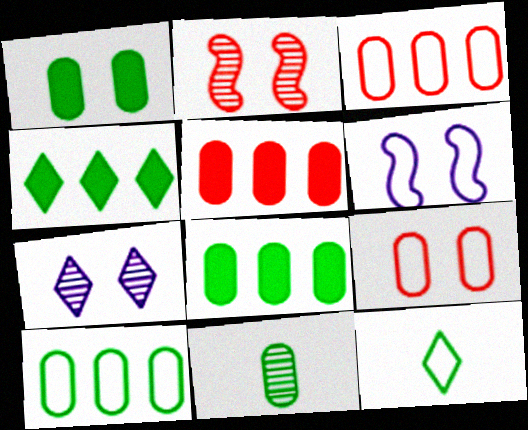[[1, 10, 11], 
[3, 6, 12]]